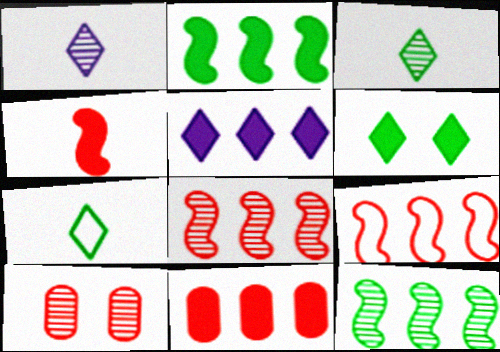[[1, 10, 12], 
[2, 5, 11]]